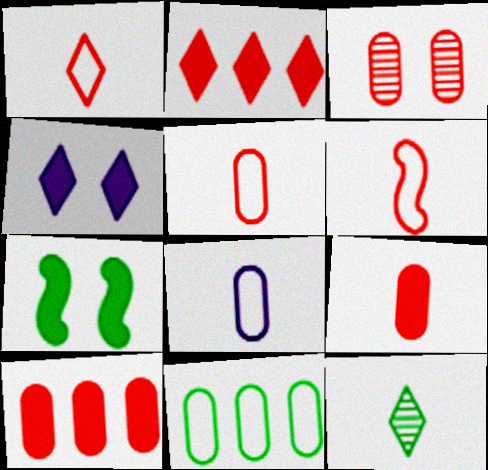[[1, 5, 6], 
[2, 3, 6], 
[3, 5, 10], 
[7, 11, 12]]